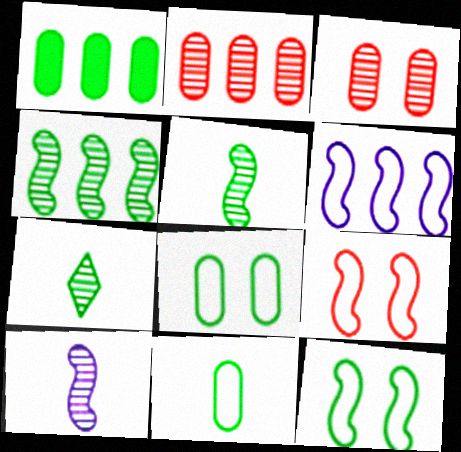[[1, 7, 12]]